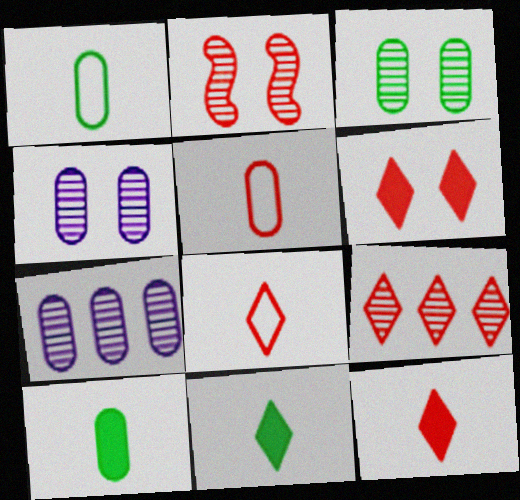[[6, 8, 9]]